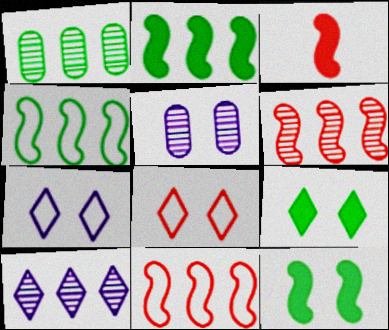[[1, 3, 7], 
[1, 6, 10], 
[5, 8, 12]]